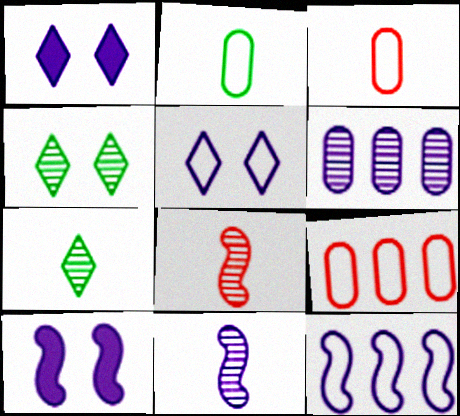[[4, 6, 8], 
[7, 9, 10], 
[10, 11, 12]]